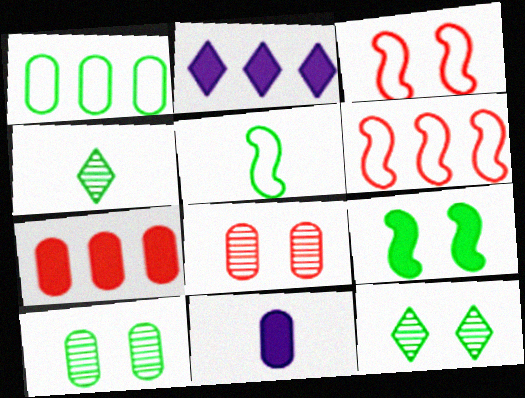[[1, 4, 9], 
[1, 8, 11], 
[2, 5, 8], 
[6, 11, 12]]